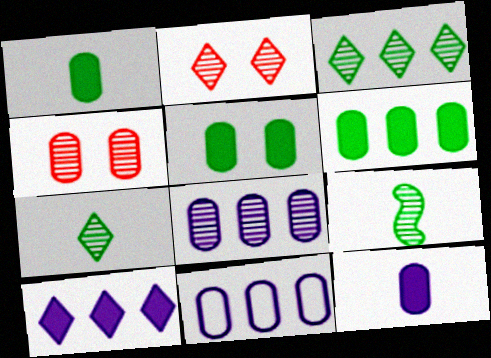[[1, 4, 11], 
[1, 5, 6], 
[2, 8, 9]]